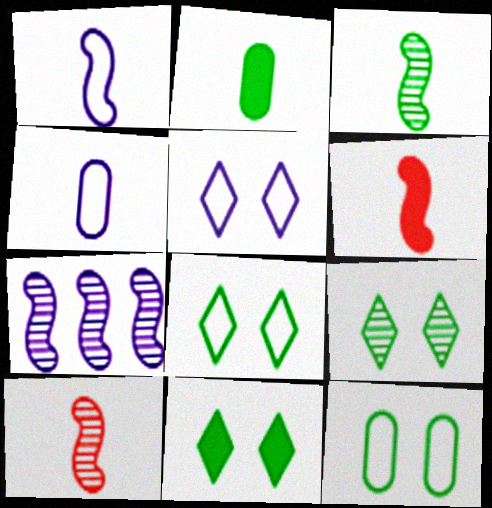[[1, 3, 6], 
[8, 9, 11]]